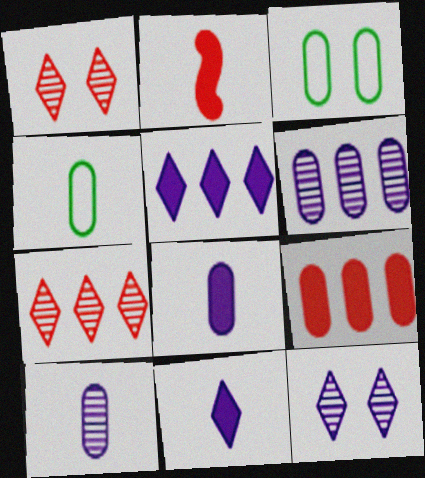[[3, 9, 10]]